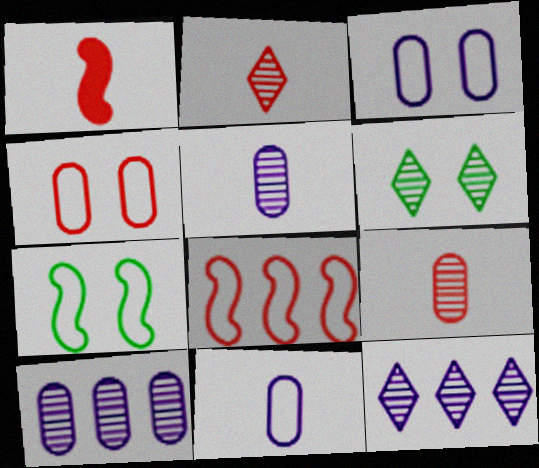[[2, 6, 12]]